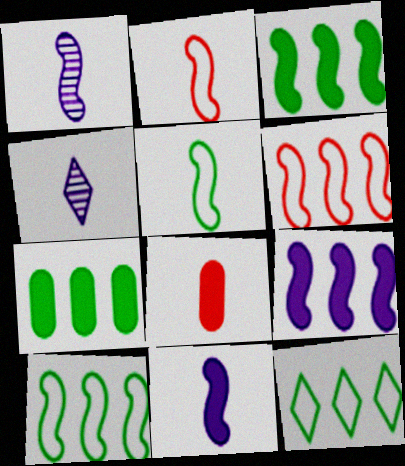[[4, 5, 8]]